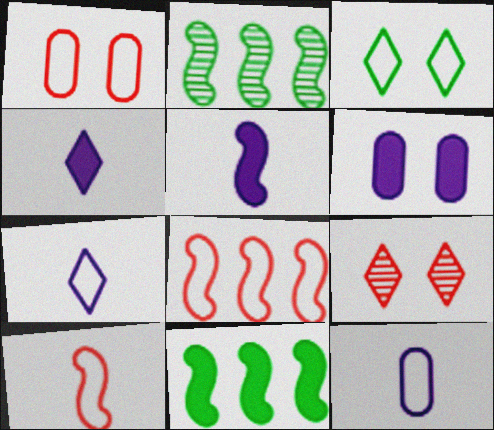[[1, 2, 4], 
[3, 8, 12], 
[9, 11, 12]]